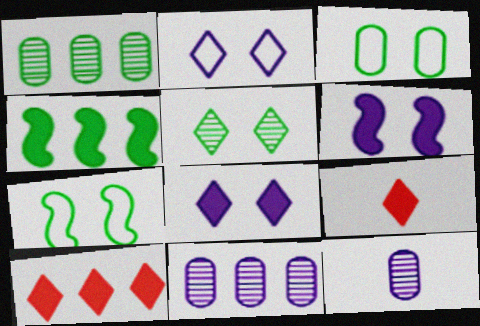[[7, 9, 11], 
[7, 10, 12]]